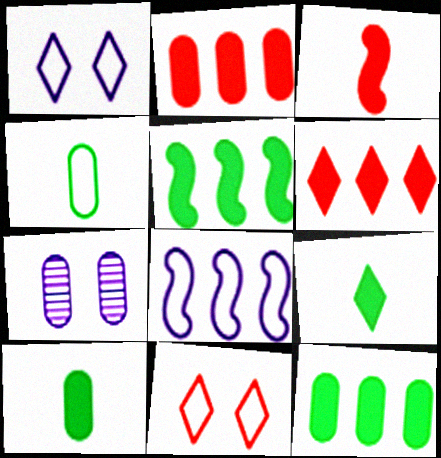[[2, 4, 7], 
[4, 8, 11]]